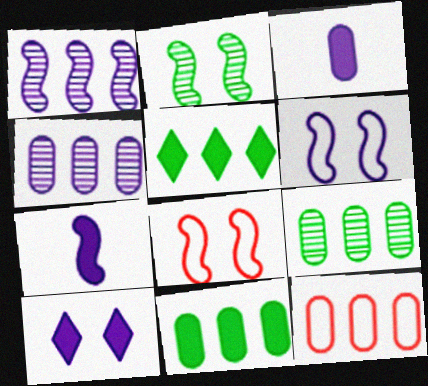[[1, 5, 12], 
[1, 6, 7], 
[4, 11, 12]]